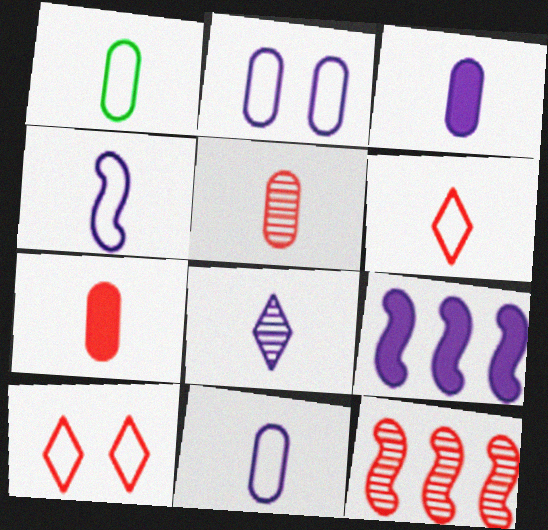[[1, 3, 5], 
[1, 4, 6], 
[2, 8, 9], 
[3, 4, 8], 
[7, 10, 12]]